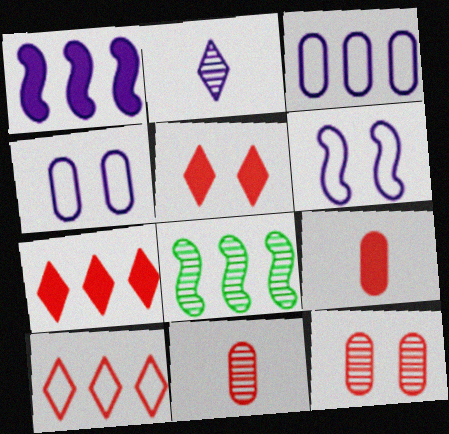[[1, 2, 4], 
[2, 8, 12], 
[3, 7, 8]]